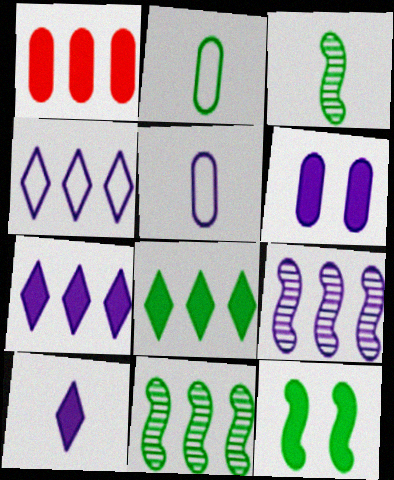[[1, 4, 11], 
[1, 10, 12]]